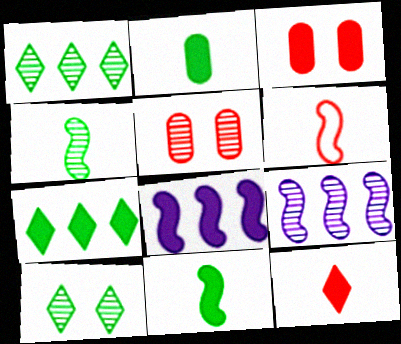[]